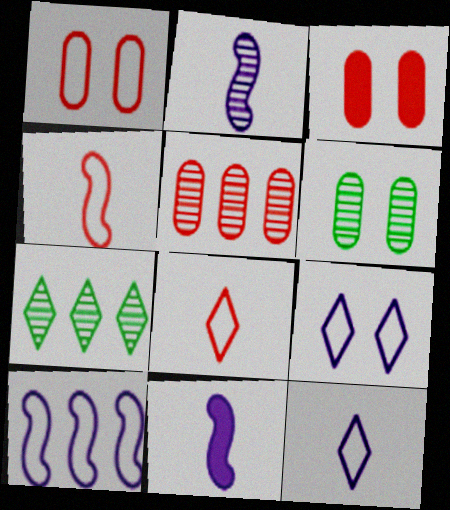[[1, 7, 11]]